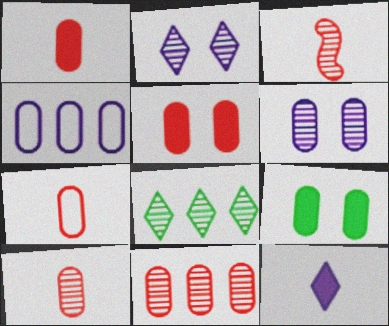[[1, 7, 10], 
[3, 6, 8], 
[4, 9, 10], 
[5, 7, 11]]